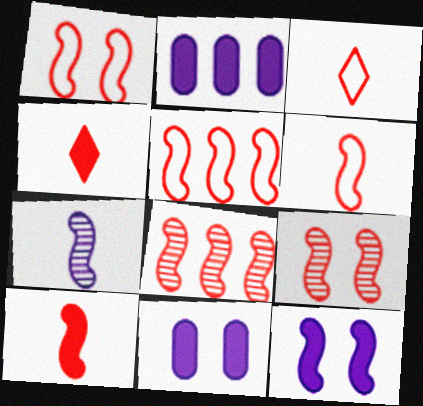[[1, 5, 6], 
[1, 8, 10], 
[5, 9, 10]]